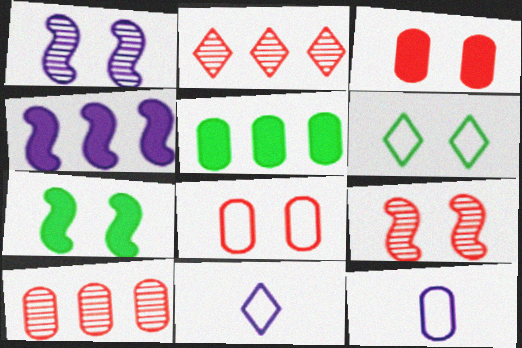[[1, 3, 6], 
[2, 7, 12], 
[5, 9, 11], 
[7, 10, 11]]